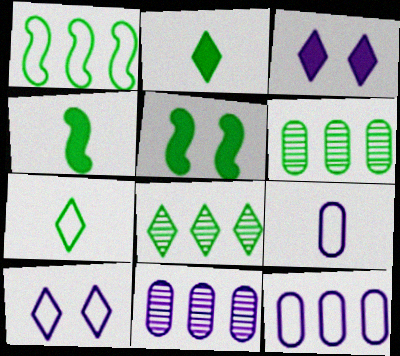[[5, 6, 7]]